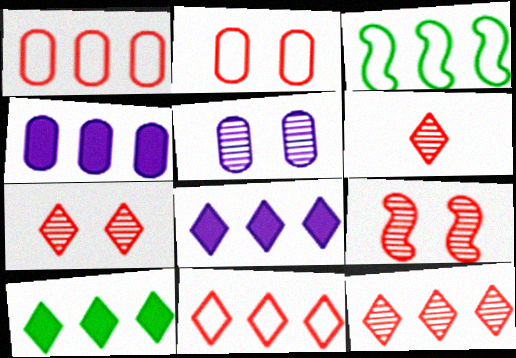[[3, 4, 12], 
[6, 7, 12]]